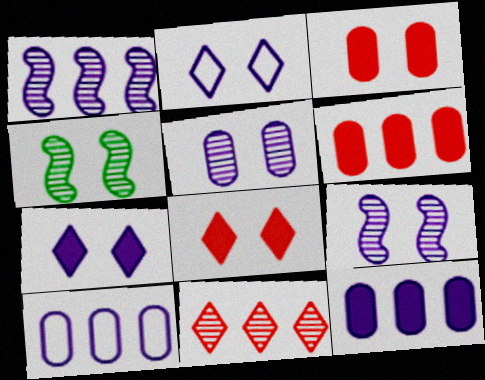[[2, 3, 4]]